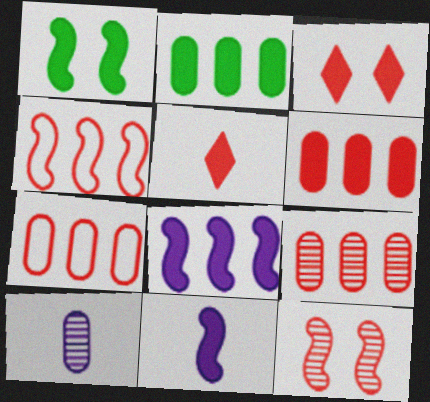[[2, 3, 11], 
[5, 7, 12], 
[6, 7, 9]]